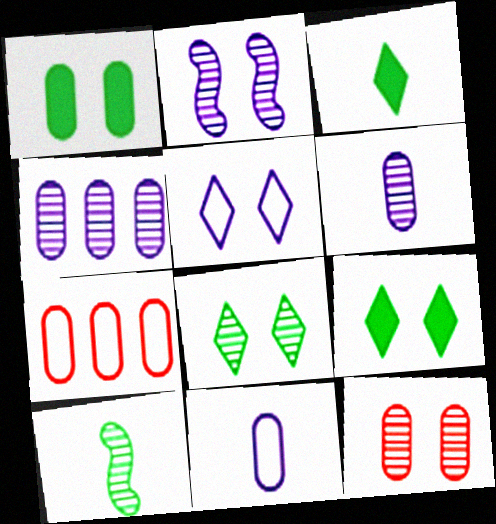[[1, 6, 7], 
[2, 3, 7], 
[2, 8, 12]]